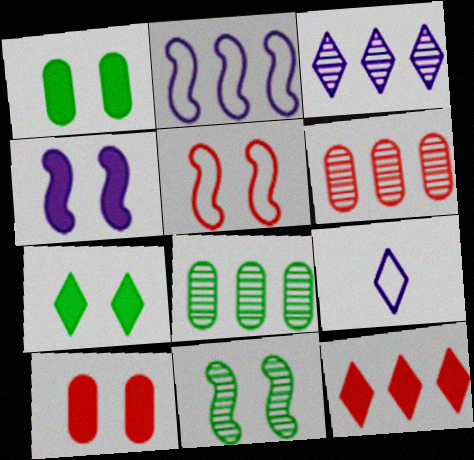[[2, 8, 12], 
[4, 5, 11], 
[4, 7, 10]]